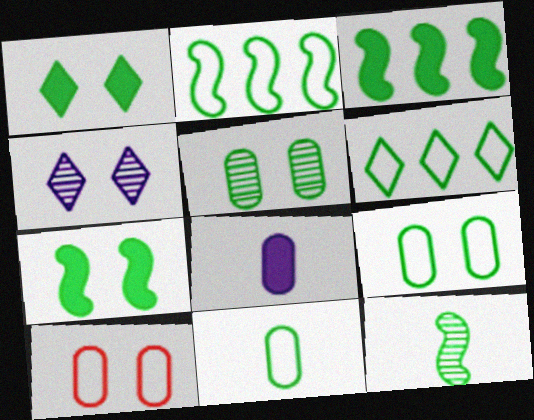[[2, 7, 12], 
[4, 7, 10]]